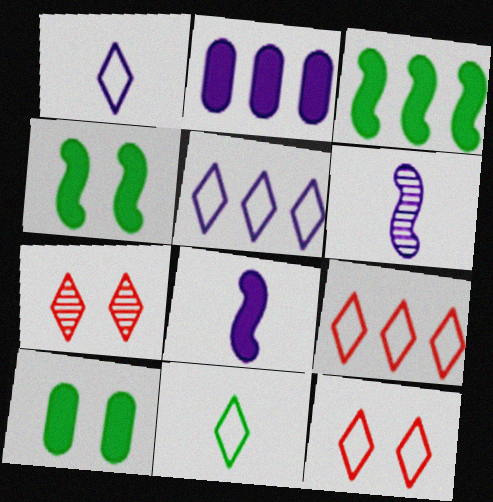[[5, 11, 12], 
[6, 9, 10]]